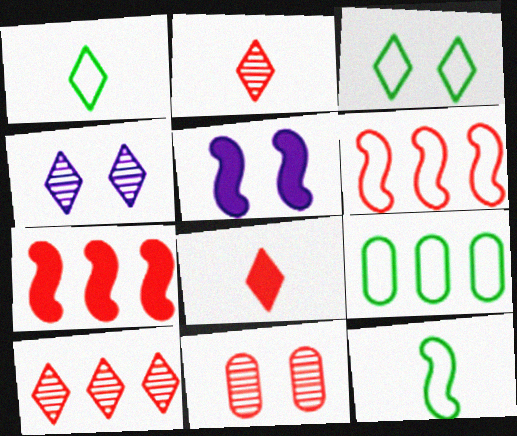[[2, 5, 9], 
[3, 5, 11], 
[3, 9, 12], 
[6, 8, 11]]